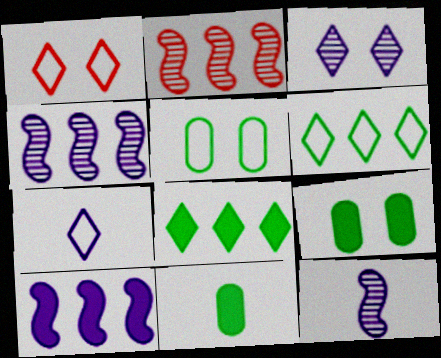[[1, 4, 11], 
[1, 6, 7], 
[2, 7, 9]]